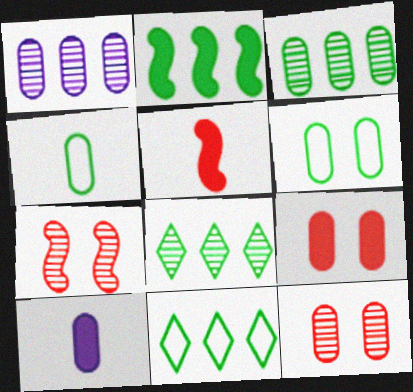[[1, 4, 9], 
[2, 3, 11], 
[7, 10, 11]]